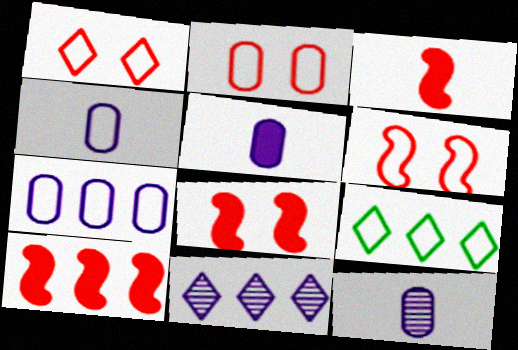[[1, 2, 6], 
[3, 8, 10], 
[4, 5, 12], 
[4, 6, 9], 
[8, 9, 12]]